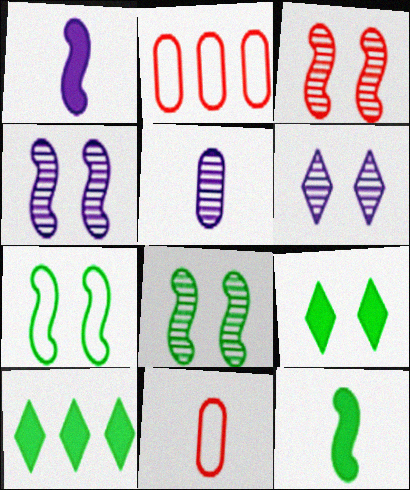[[2, 6, 12], 
[3, 4, 8], 
[4, 10, 11]]